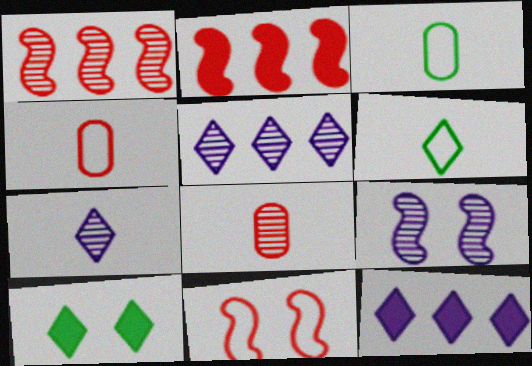[]